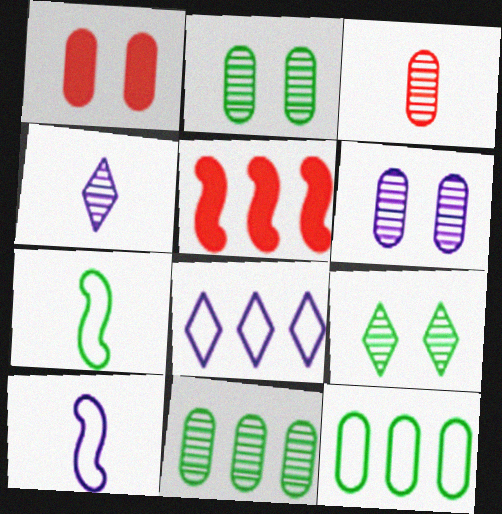[[3, 6, 11], 
[5, 8, 11]]